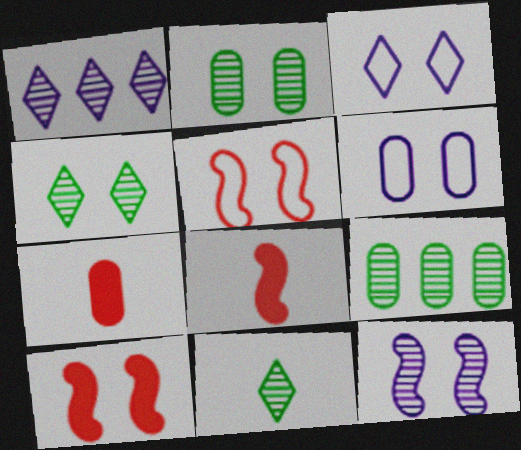[[2, 3, 10], 
[3, 8, 9], 
[4, 6, 10], 
[6, 7, 9]]